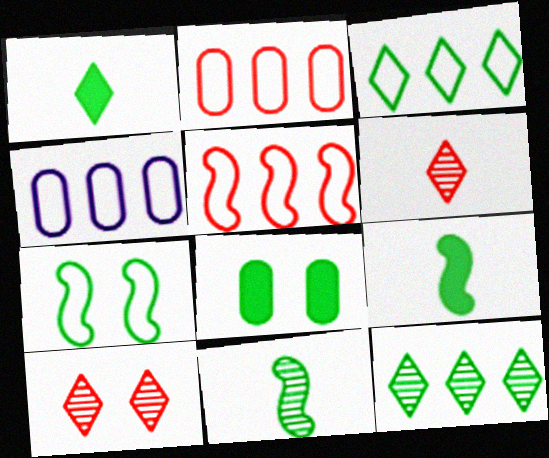[[3, 4, 5], 
[3, 8, 11], 
[4, 9, 10]]